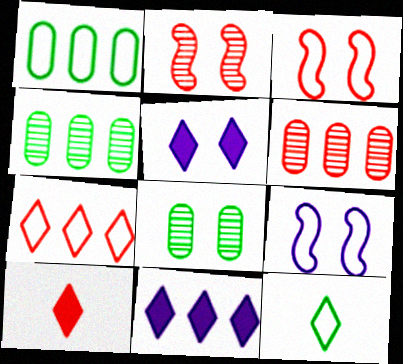[[3, 5, 8], 
[3, 6, 10], 
[4, 9, 10]]